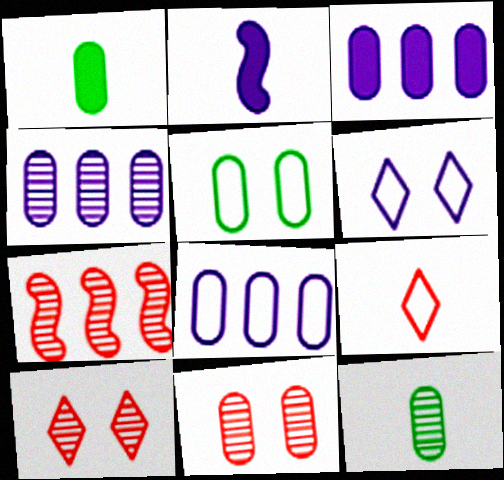[[1, 6, 7], 
[1, 8, 11], 
[2, 4, 6], 
[2, 9, 12], 
[3, 4, 8], 
[4, 11, 12]]